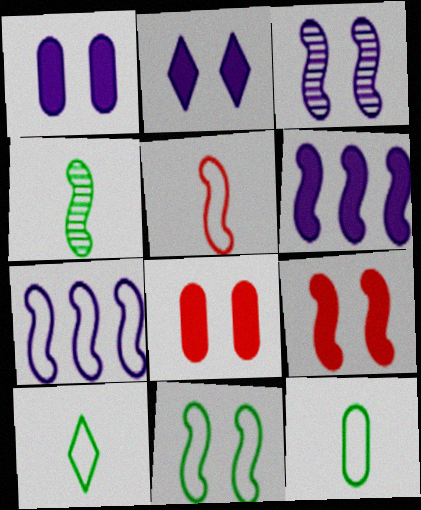[[3, 9, 11], 
[4, 7, 9], 
[5, 7, 11]]